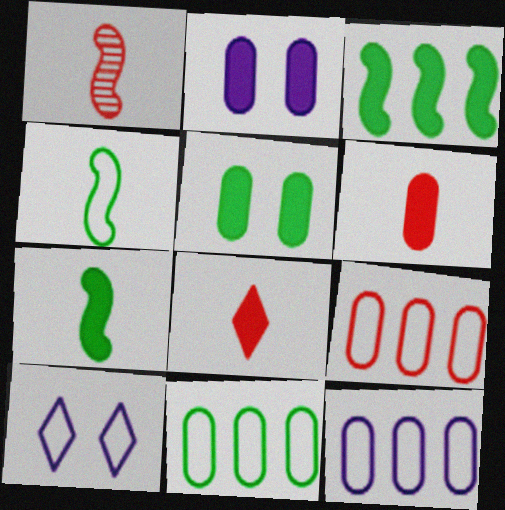[[2, 3, 8], 
[4, 9, 10], 
[9, 11, 12]]